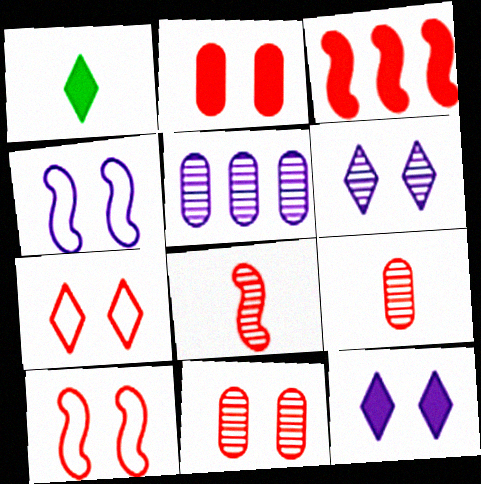[[1, 5, 10], 
[3, 7, 9], 
[3, 8, 10]]